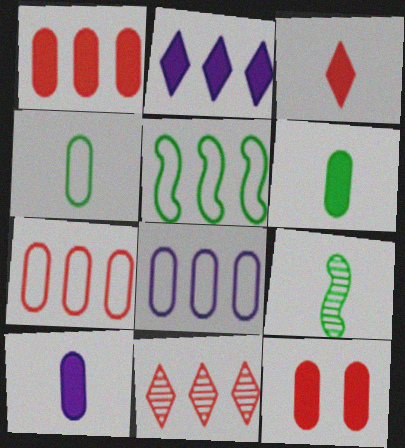[]